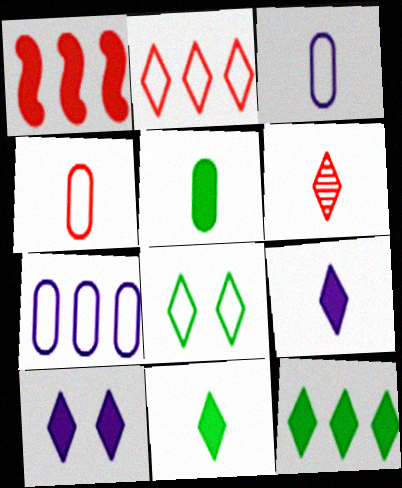[[1, 5, 10]]